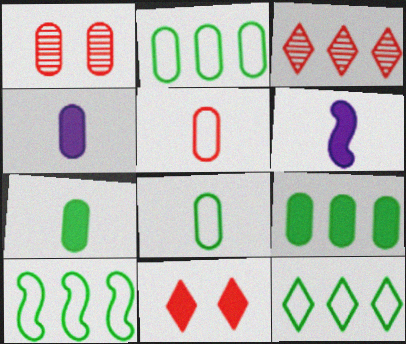[[1, 2, 4], 
[1, 6, 12], 
[2, 10, 12], 
[6, 9, 11]]